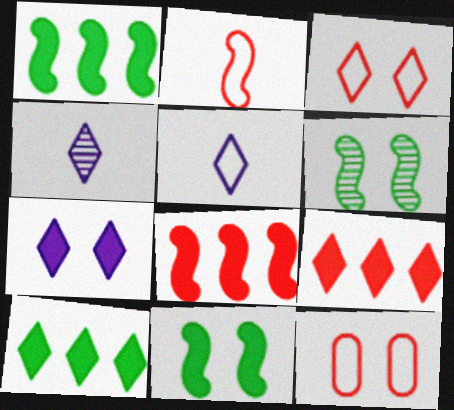[[1, 4, 12], 
[3, 4, 10], 
[6, 7, 12]]